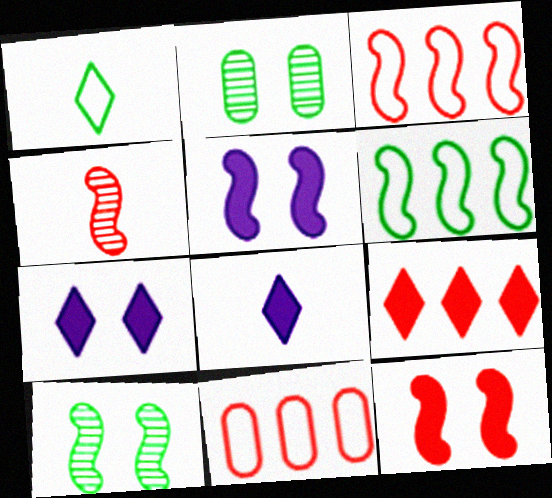[[2, 3, 8], 
[3, 4, 12], 
[4, 5, 6], 
[8, 10, 11]]